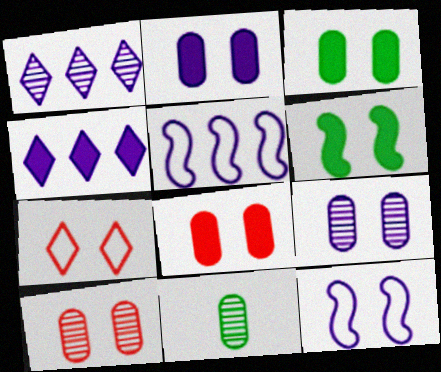[[2, 3, 8], 
[6, 7, 9]]